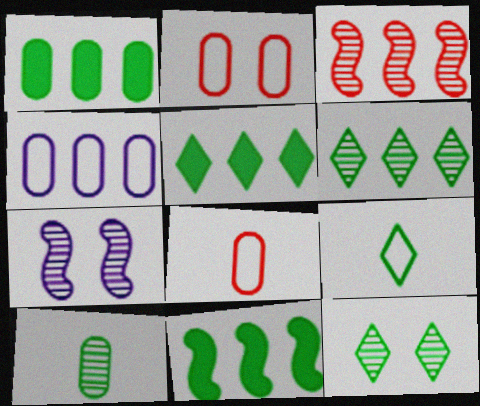[[1, 5, 11], 
[3, 4, 5], 
[5, 7, 8], 
[5, 9, 12]]